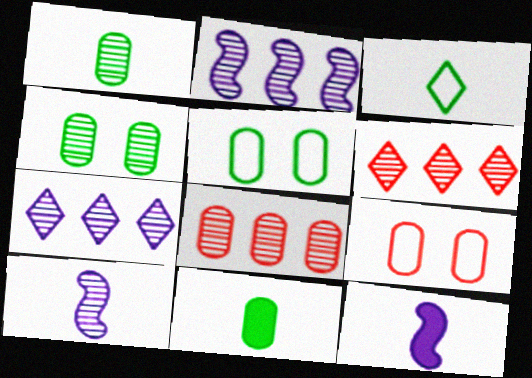[[4, 6, 10], 
[5, 6, 12]]